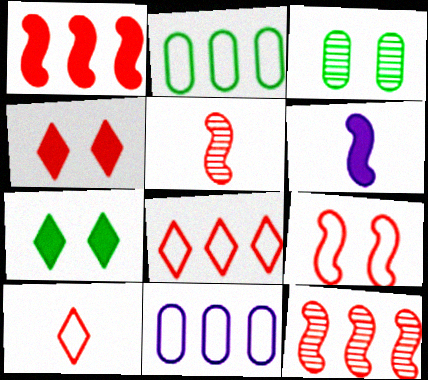[[1, 5, 9], 
[3, 6, 8], 
[5, 7, 11]]